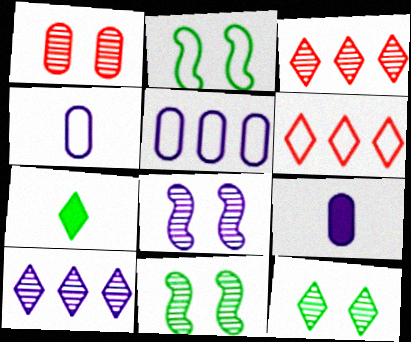[[1, 8, 12], 
[2, 3, 9], 
[2, 4, 6], 
[6, 9, 11]]